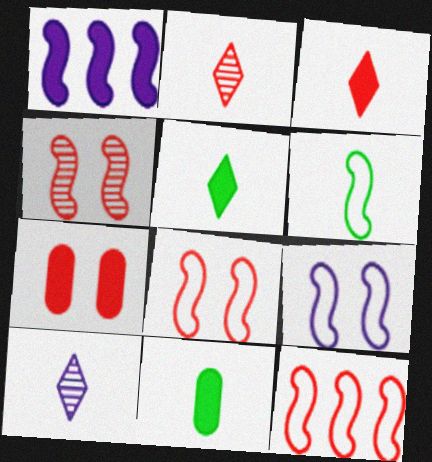[[1, 4, 6], 
[1, 5, 7], 
[2, 7, 12], 
[6, 9, 12]]